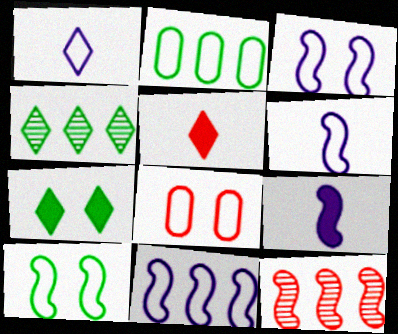[[3, 6, 11], 
[4, 8, 9], 
[5, 8, 12], 
[9, 10, 12]]